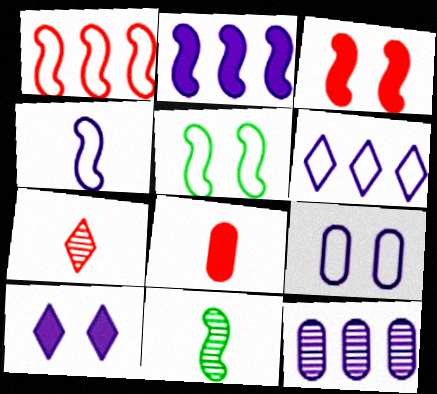[[1, 4, 5], 
[2, 6, 12], 
[4, 6, 9], 
[4, 10, 12]]